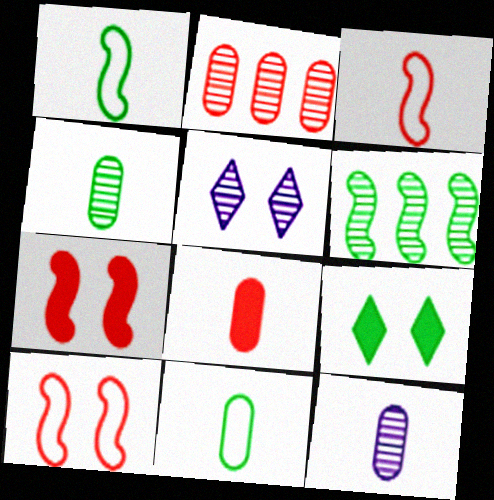[[6, 9, 11], 
[8, 11, 12]]